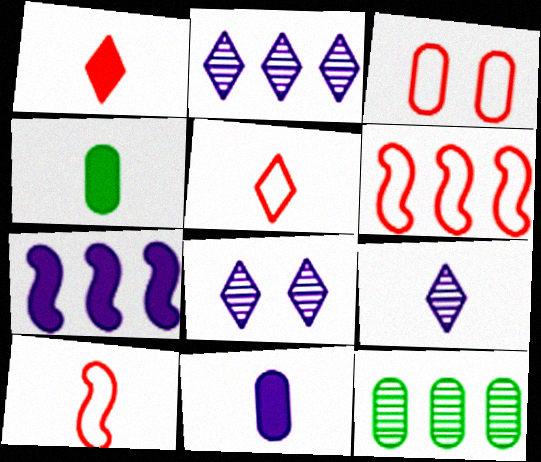[[2, 8, 9], 
[3, 5, 6], 
[3, 11, 12], 
[4, 6, 8], 
[4, 9, 10]]